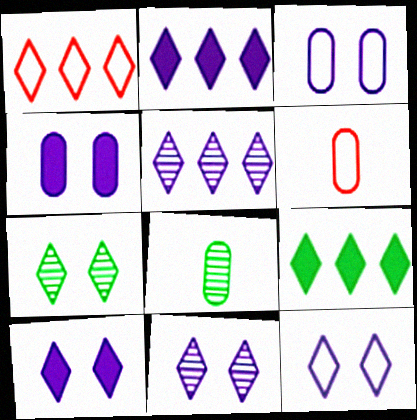[[1, 5, 9], 
[10, 11, 12]]